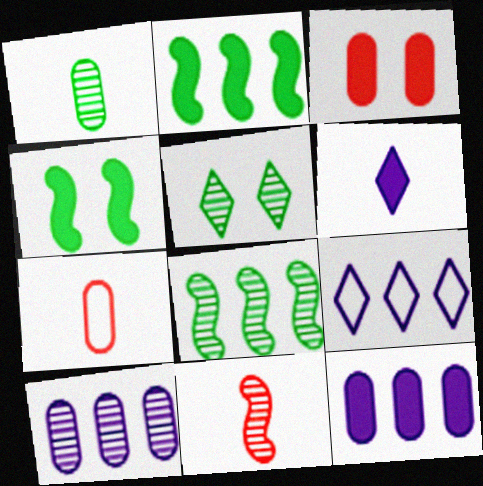[[1, 5, 8], 
[2, 3, 6], 
[5, 10, 11]]